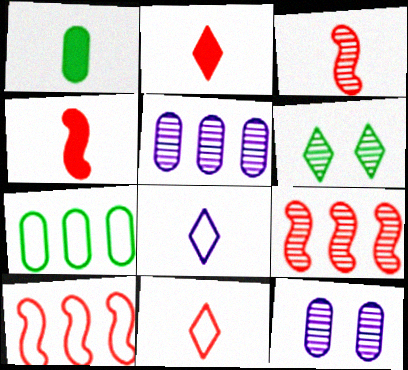[[1, 3, 8], 
[3, 5, 6]]